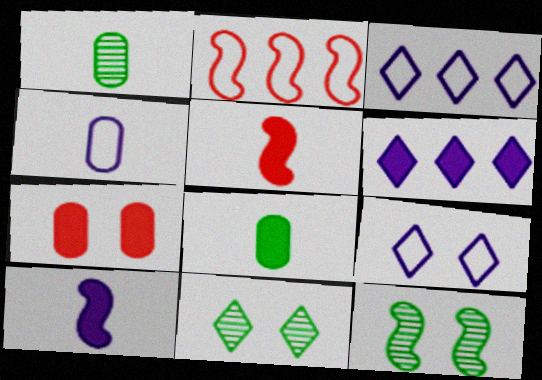[[2, 10, 12], 
[7, 9, 12]]